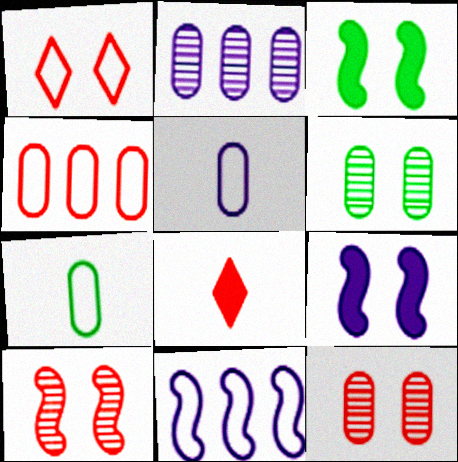[[1, 6, 9], 
[1, 7, 11], 
[4, 8, 10], 
[6, 8, 11]]